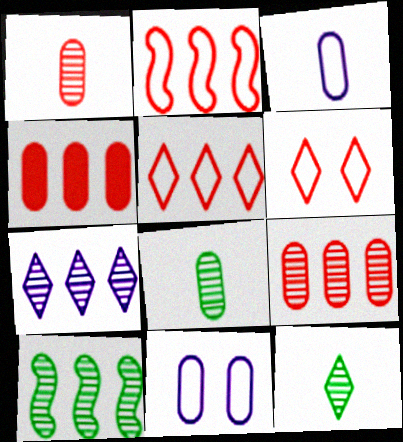[[4, 8, 11], 
[7, 9, 10]]